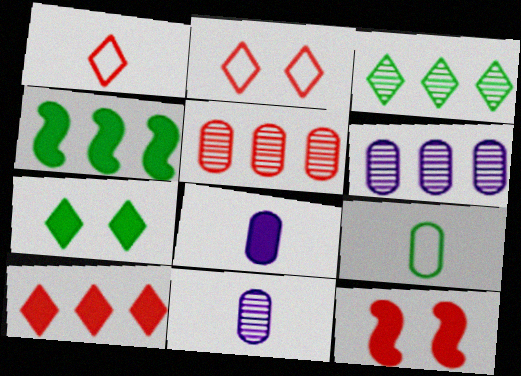[[1, 5, 12], 
[2, 4, 11]]